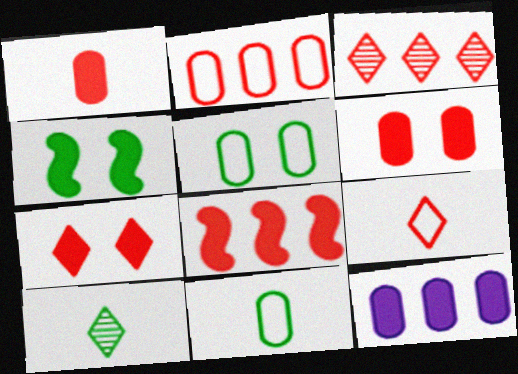[[1, 7, 8], 
[2, 3, 8], 
[3, 7, 9]]